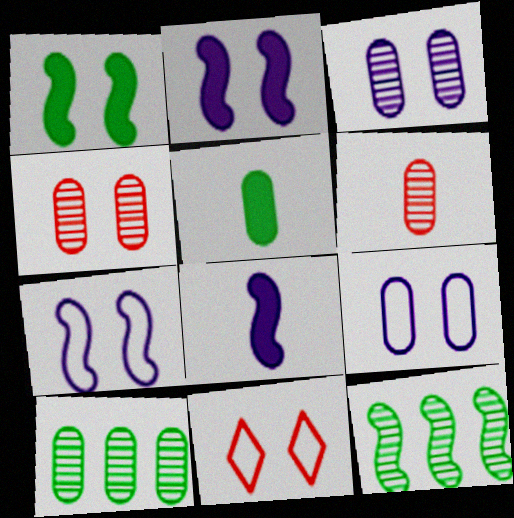[[1, 3, 11], 
[3, 6, 10], 
[8, 10, 11]]